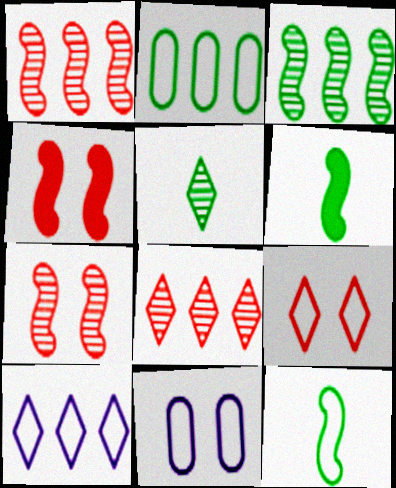[[6, 8, 11]]